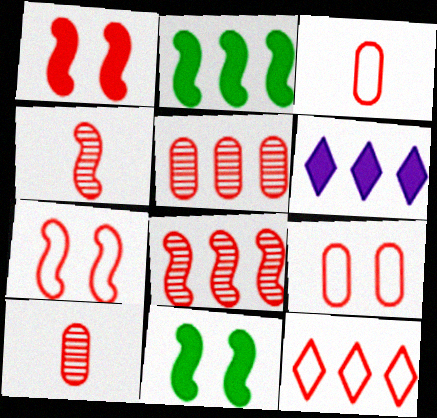[[1, 10, 12], 
[3, 7, 12]]